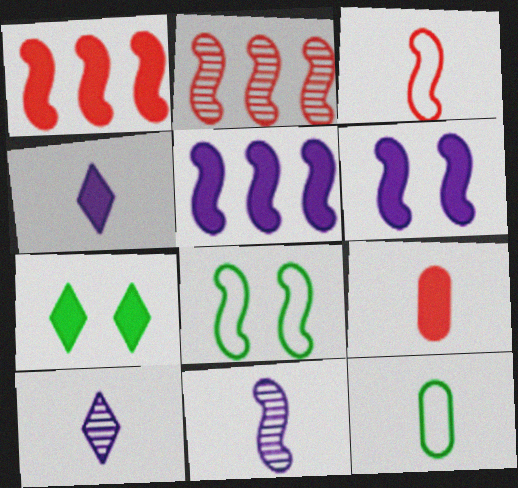[[1, 8, 11], 
[5, 7, 9]]